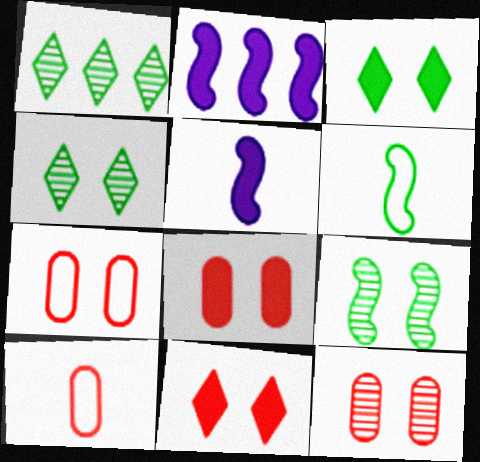[[1, 5, 7], 
[2, 4, 10], 
[7, 8, 12]]